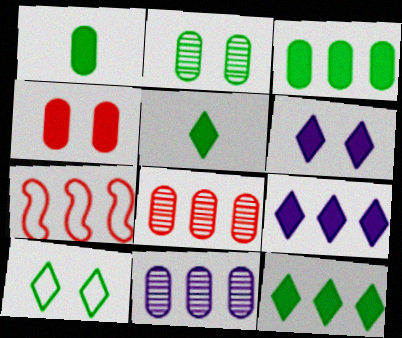[[7, 11, 12]]